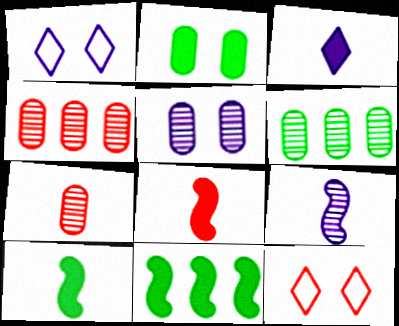[[1, 4, 10], 
[1, 6, 8], 
[1, 7, 11], 
[4, 8, 12], 
[5, 6, 7]]